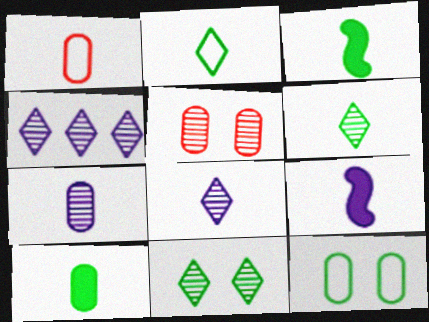[[1, 3, 8], 
[1, 6, 9], 
[1, 7, 10]]